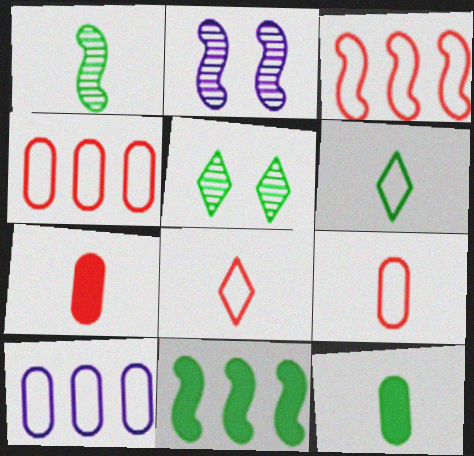[[1, 6, 12]]